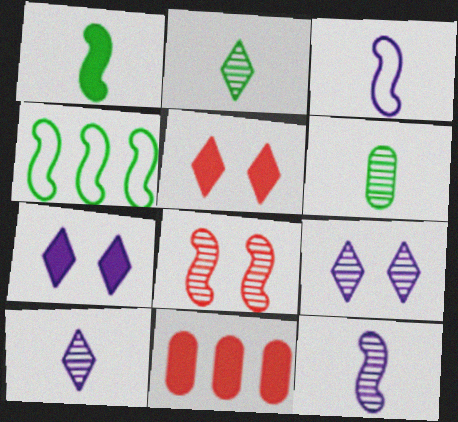[[1, 7, 11]]